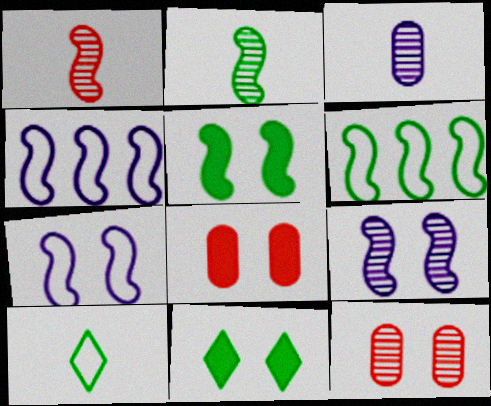[[1, 4, 5], 
[2, 5, 6], 
[7, 11, 12]]